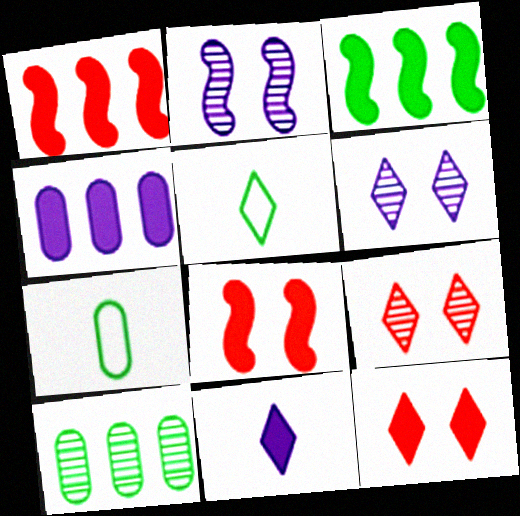[[1, 6, 7]]